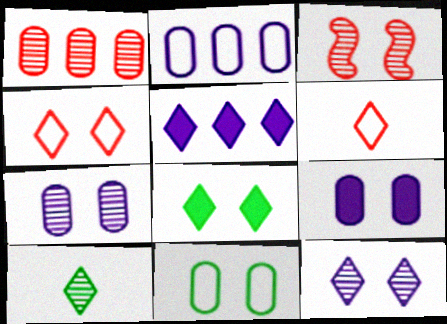[[4, 5, 10], 
[4, 8, 12]]